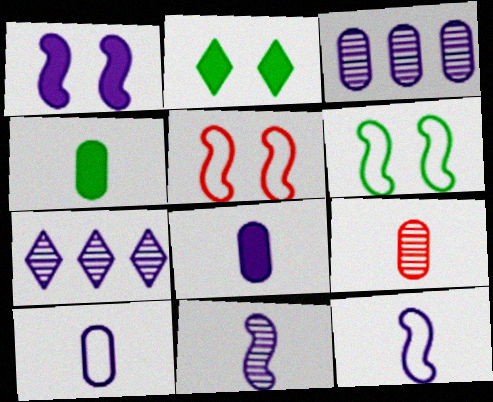[[1, 7, 10], 
[4, 5, 7], 
[4, 9, 10]]